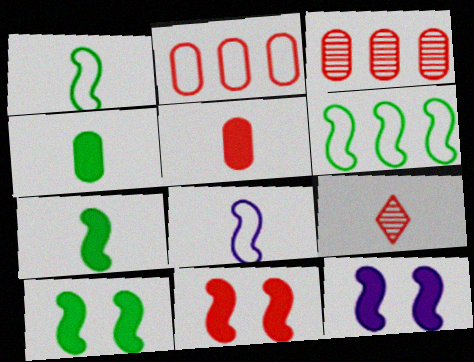[[2, 9, 11], 
[4, 8, 9], 
[10, 11, 12]]